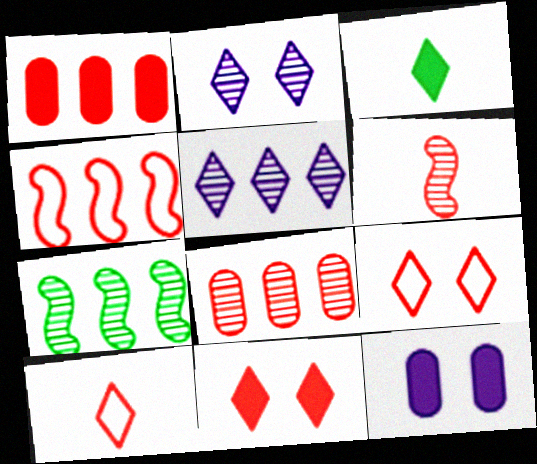[[1, 6, 9], 
[3, 5, 9], 
[5, 7, 8], 
[7, 10, 12]]